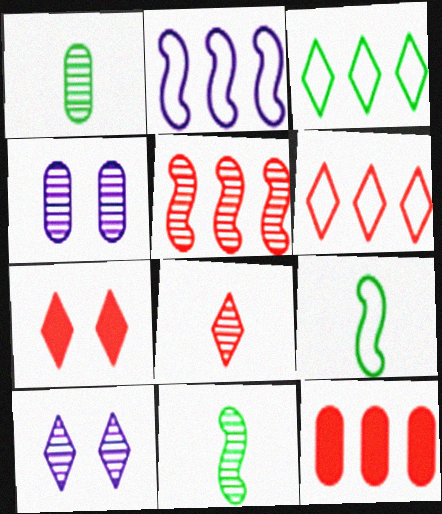[[1, 2, 7], 
[1, 5, 10], 
[5, 6, 12], 
[6, 7, 8], 
[9, 10, 12]]